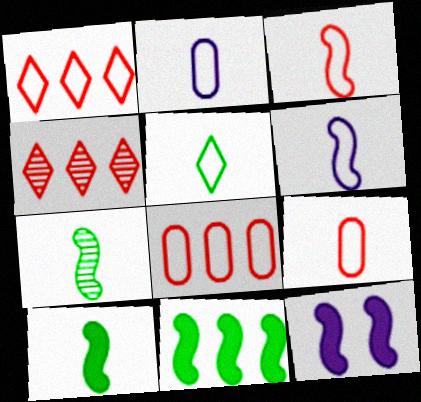[[2, 3, 5], 
[5, 6, 9]]